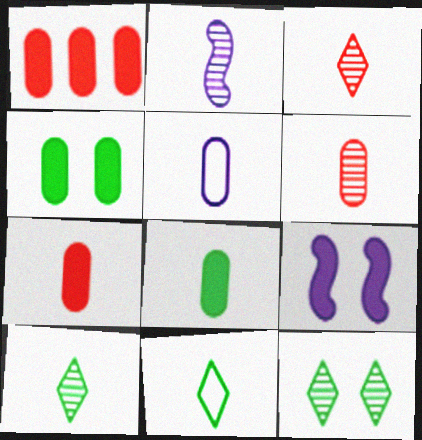[[2, 6, 10], 
[2, 7, 11], 
[5, 6, 8]]